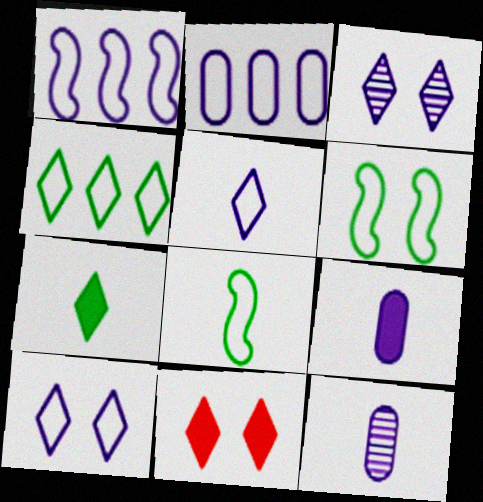[[1, 3, 9]]